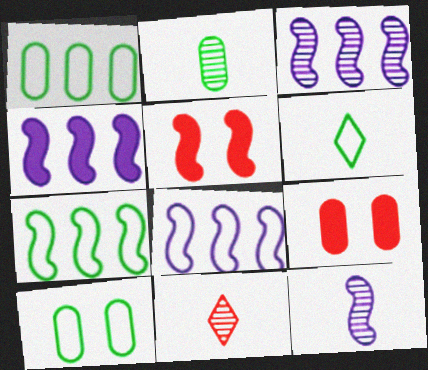[[2, 11, 12], 
[3, 4, 8], 
[3, 6, 9], 
[4, 10, 11], 
[5, 7, 12], 
[6, 7, 10]]